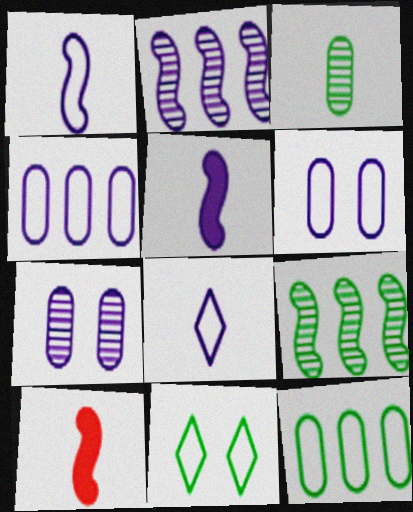[[3, 8, 10]]